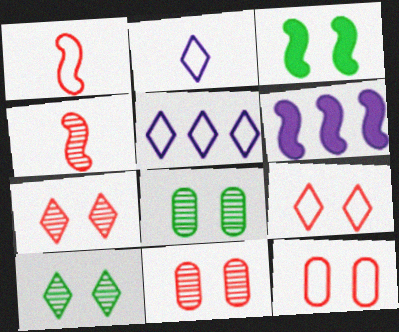[]